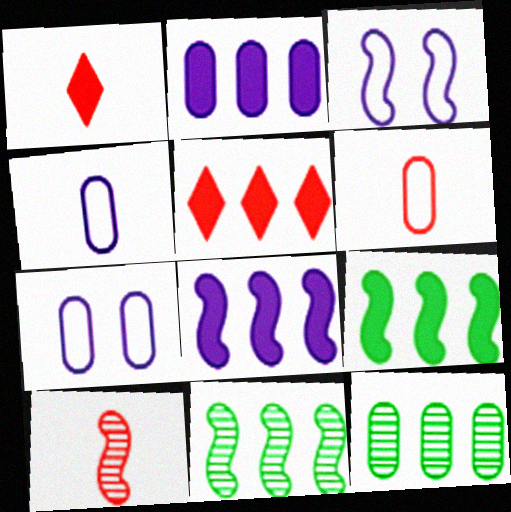[[1, 3, 12], 
[1, 6, 10], 
[1, 7, 11], 
[2, 5, 9], 
[3, 9, 10]]